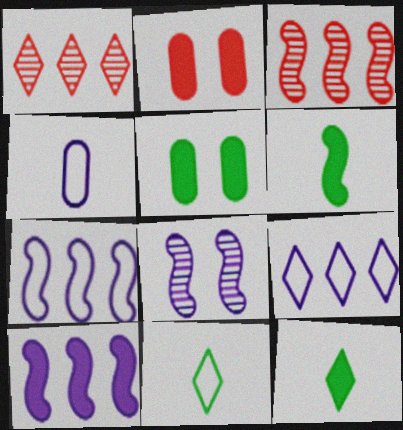[[2, 10, 12]]